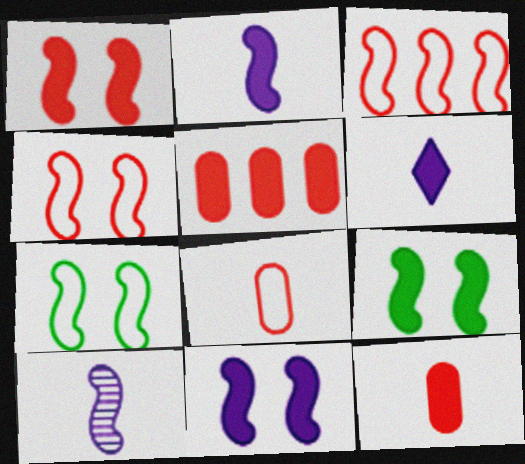[[1, 9, 11], 
[3, 9, 10], 
[5, 6, 9]]